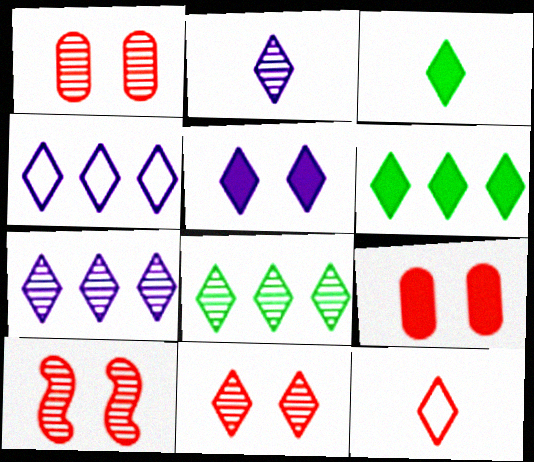[[1, 10, 11], 
[2, 3, 12], 
[2, 4, 5], 
[2, 8, 11], 
[3, 4, 11], 
[5, 8, 12]]